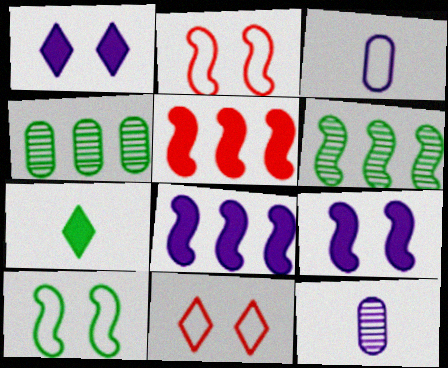[[4, 7, 10]]